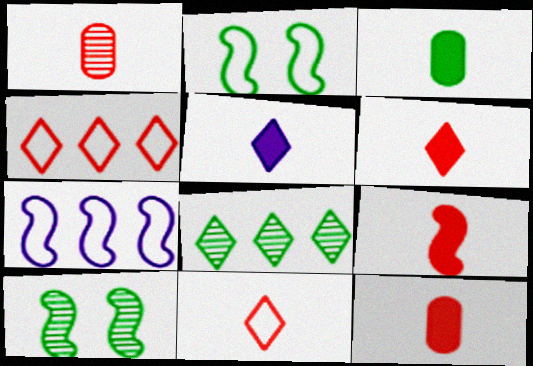[[1, 9, 11], 
[2, 3, 8], 
[3, 5, 9], 
[6, 9, 12], 
[7, 9, 10]]